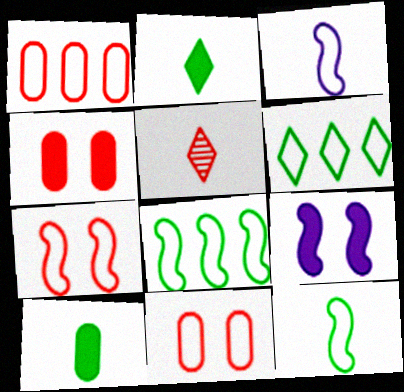[[3, 5, 10], 
[3, 6, 11], 
[3, 7, 8]]